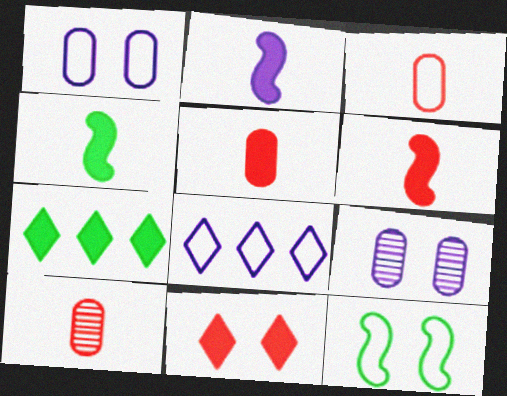[[2, 4, 6], 
[2, 8, 9], 
[3, 5, 10], 
[3, 8, 12], 
[9, 11, 12]]